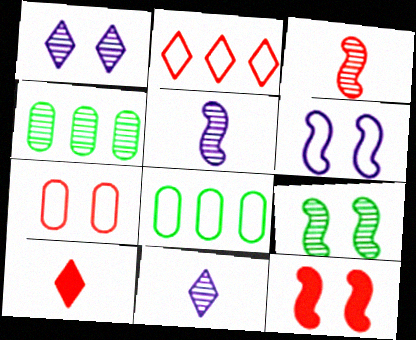[[1, 3, 4], 
[4, 6, 10], 
[6, 9, 12], 
[8, 11, 12]]